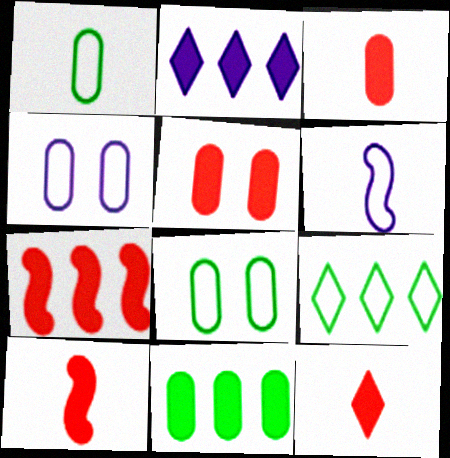[[2, 7, 11], 
[3, 10, 12], 
[5, 7, 12]]